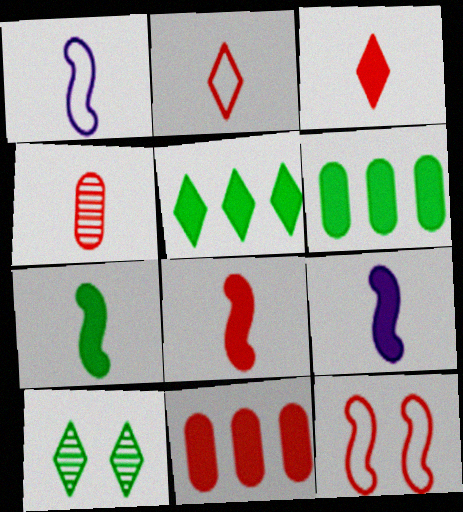[[1, 10, 11], 
[2, 4, 8], 
[7, 8, 9]]